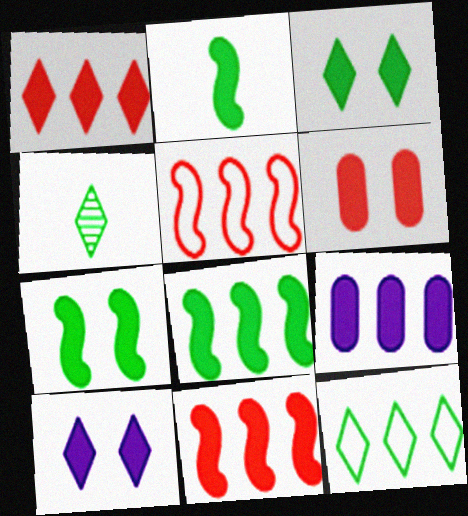[[1, 8, 9], 
[2, 7, 8], 
[3, 4, 12], 
[6, 7, 10]]